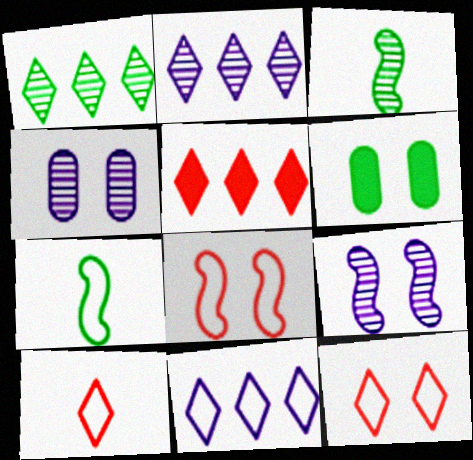[[1, 5, 11], 
[1, 6, 7], 
[4, 5, 7], 
[6, 9, 12]]